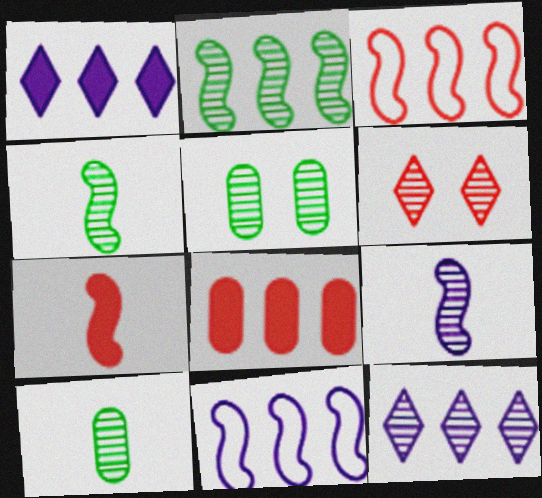[]